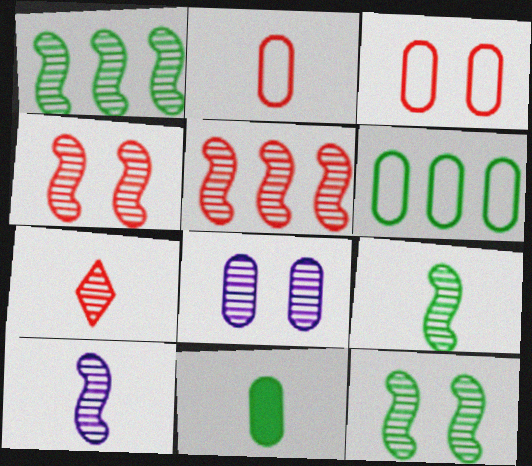[[1, 4, 10], 
[1, 7, 8], 
[1, 9, 12], 
[5, 10, 12]]